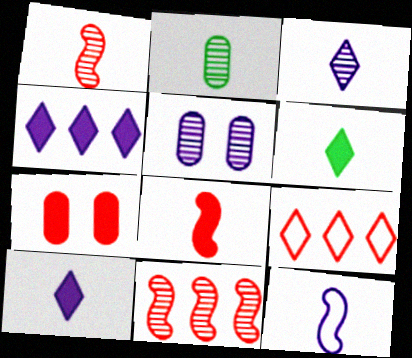[[1, 2, 3], 
[1, 7, 9], 
[4, 5, 12]]